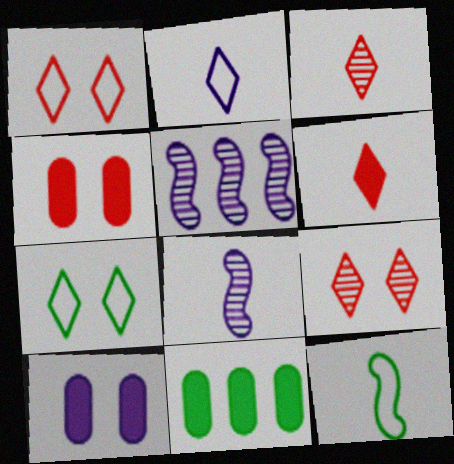[[1, 8, 11], 
[2, 5, 10]]